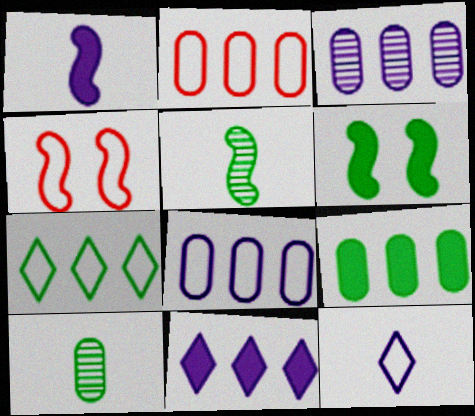[[2, 3, 9], 
[4, 10, 11], 
[6, 7, 10]]